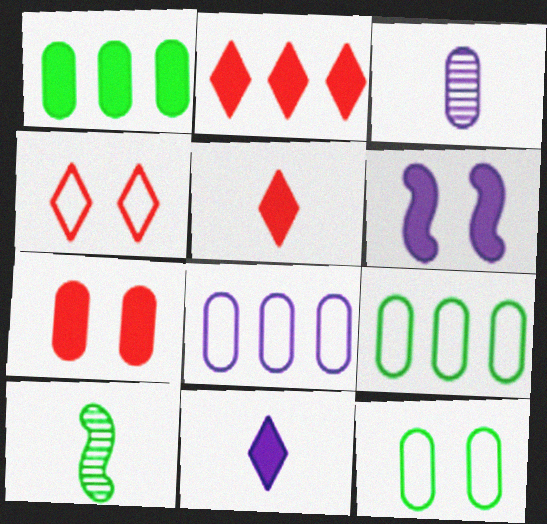[[1, 5, 6], 
[3, 7, 9]]